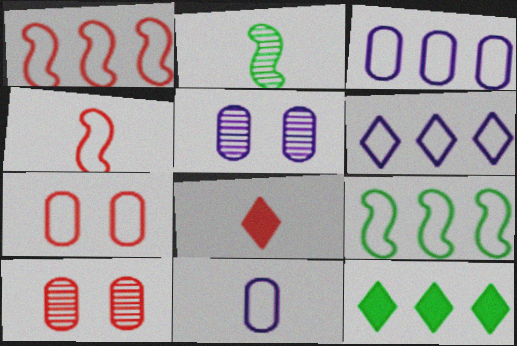[[1, 8, 10], 
[2, 8, 11], 
[4, 5, 12], 
[5, 8, 9]]